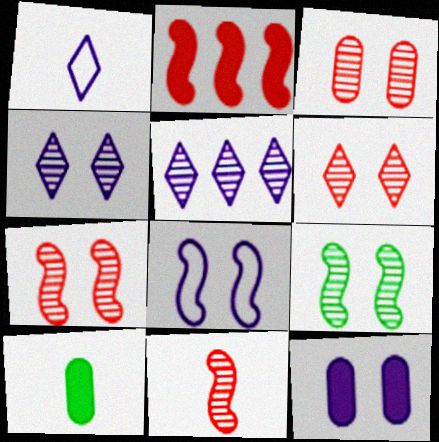[[1, 10, 11], 
[3, 4, 9], 
[3, 6, 7], 
[4, 8, 12]]